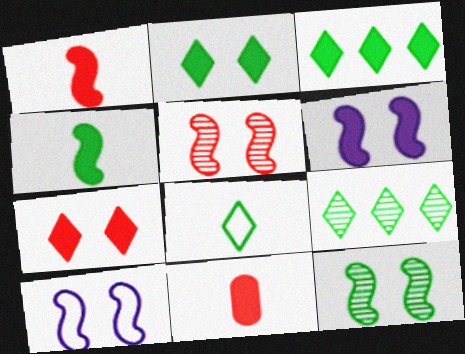[[2, 8, 9], 
[3, 6, 11], 
[9, 10, 11]]